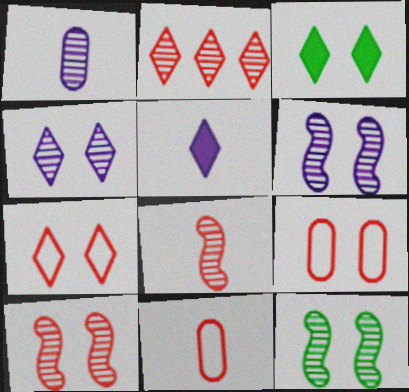[[1, 2, 12], 
[3, 4, 7], 
[3, 6, 9], 
[6, 10, 12]]